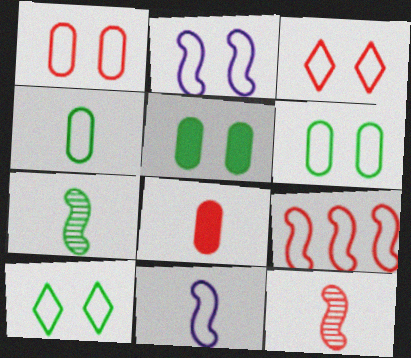[[1, 2, 10], 
[2, 3, 6]]